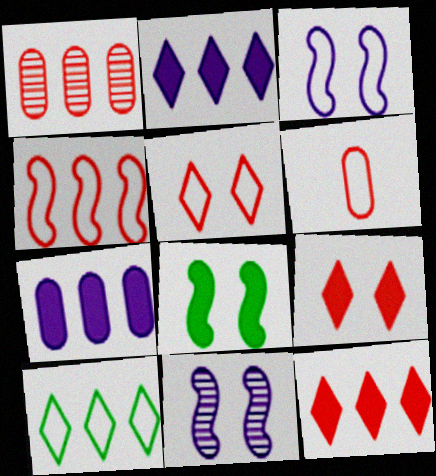[[1, 4, 12], 
[3, 6, 10], 
[4, 5, 6]]